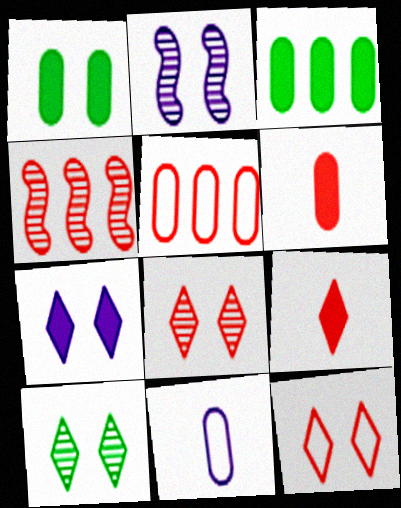[[1, 2, 12], 
[4, 6, 12], 
[7, 10, 12]]